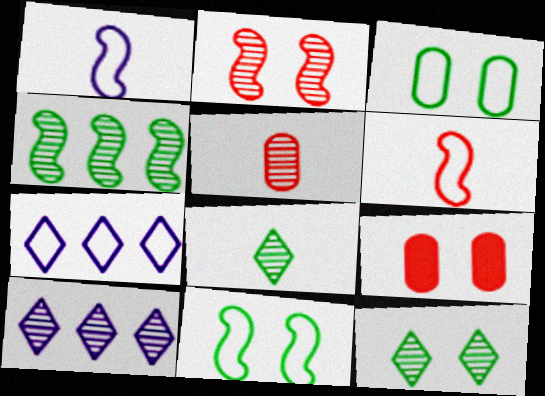[[3, 6, 7]]